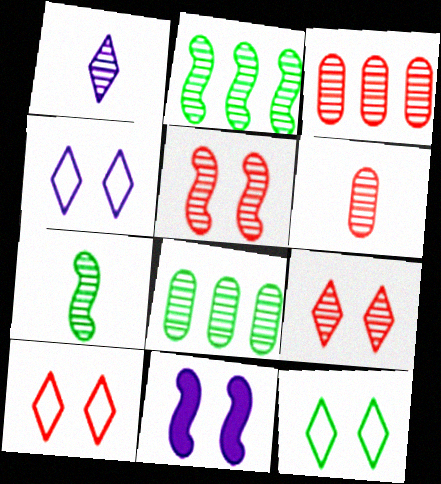[[1, 5, 8], 
[1, 6, 7], 
[4, 10, 12]]